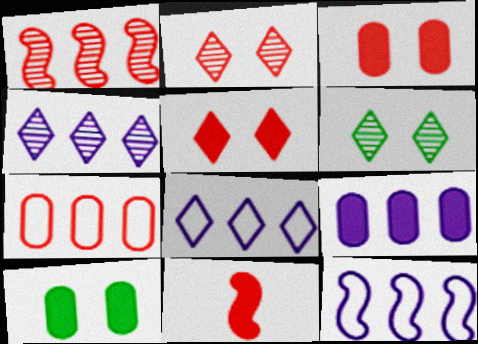[[2, 7, 11], 
[4, 9, 12]]